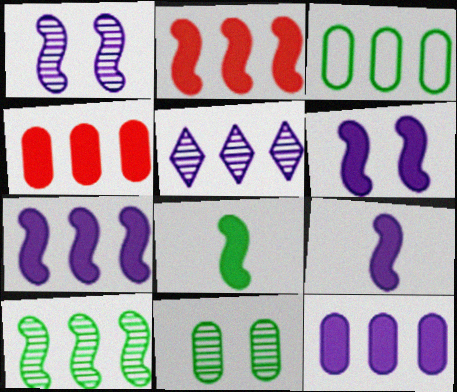[[2, 3, 5], 
[2, 6, 8], 
[6, 7, 9]]